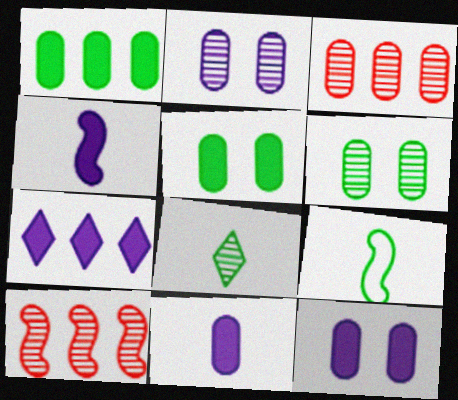[[2, 8, 10], 
[4, 7, 12]]